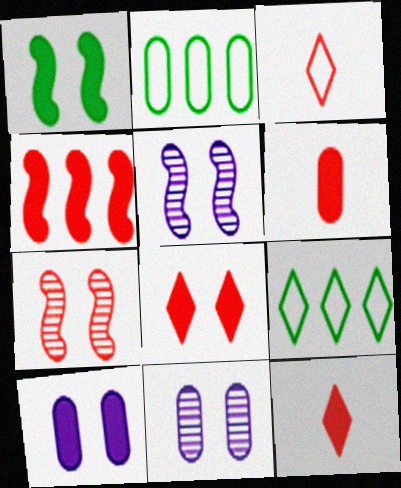[[1, 8, 10], 
[2, 5, 12], 
[2, 6, 11], 
[4, 6, 8], 
[5, 6, 9]]